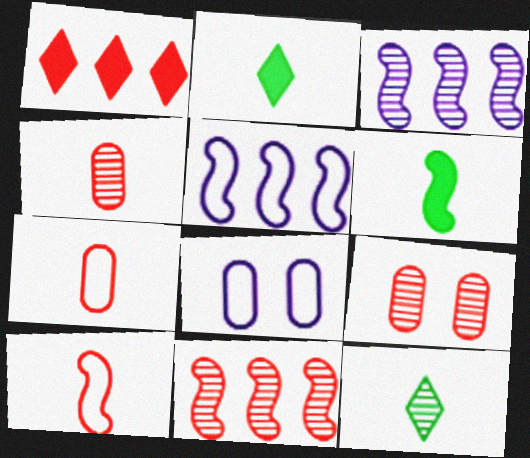[[1, 9, 10], 
[2, 5, 9], 
[2, 8, 11], 
[3, 9, 12]]